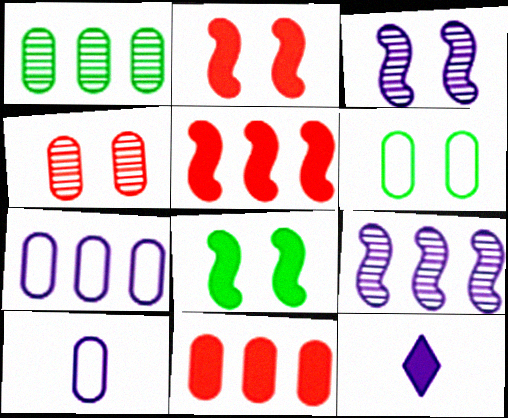[[1, 7, 11], 
[3, 7, 12], 
[8, 11, 12]]